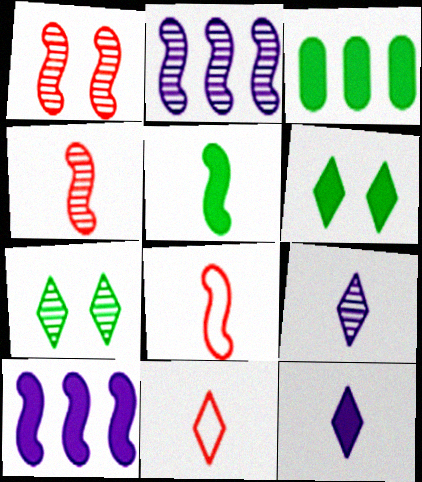[[3, 5, 6]]